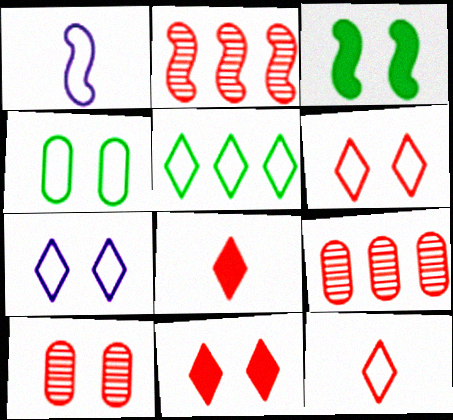[[1, 2, 3], 
[3, 7, 10], 
[5, 7, 12]]